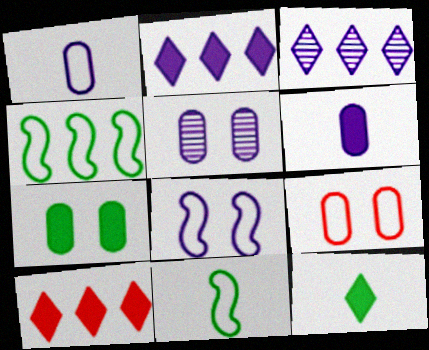[[3, 6, 8], 
[5, 7, 9], 
[5, 10, 11]]